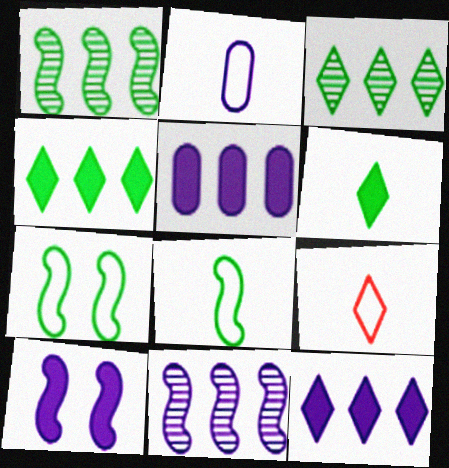[[2, 8, 9]]